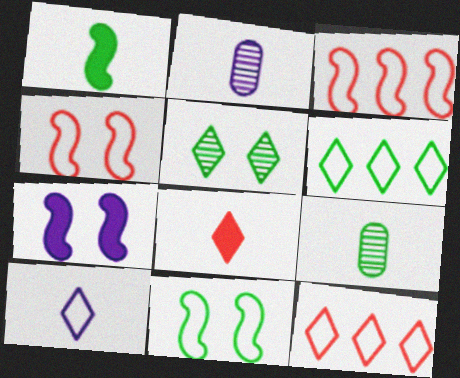[[7, 9, 12]]